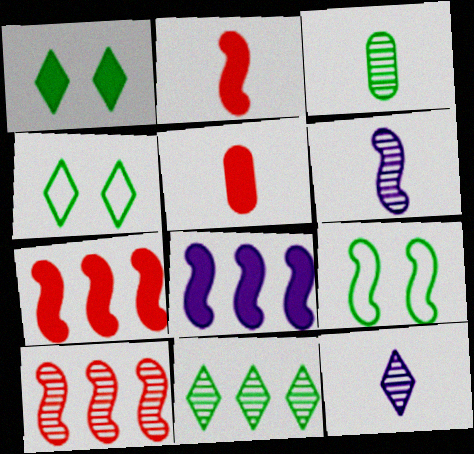[[1, 5, 8], 
[6, 7, 9]]